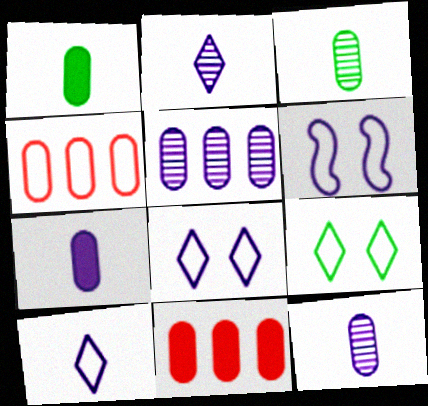[]